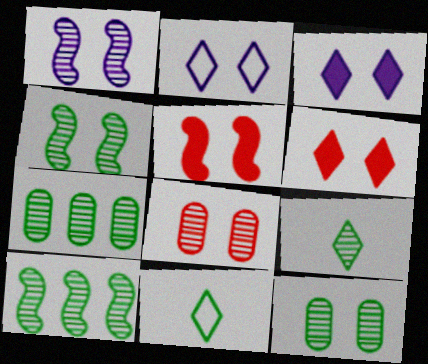[[2, 5, 12], 
[4, 7, 9], 
[9, 10, 12]]